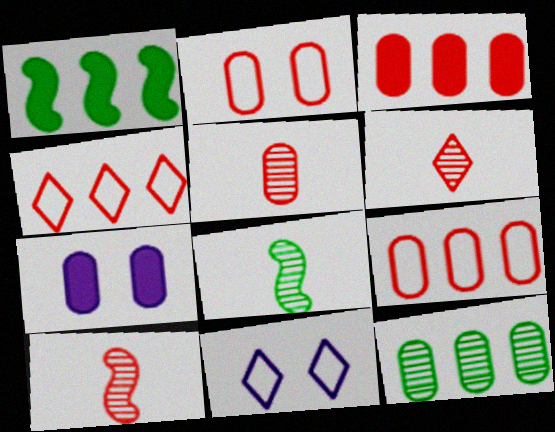[[1, 5, 11], 
[2, 3, 5], 
[3, 8, 11], 
[4, 7, 8], 
[5, 6, 10]]